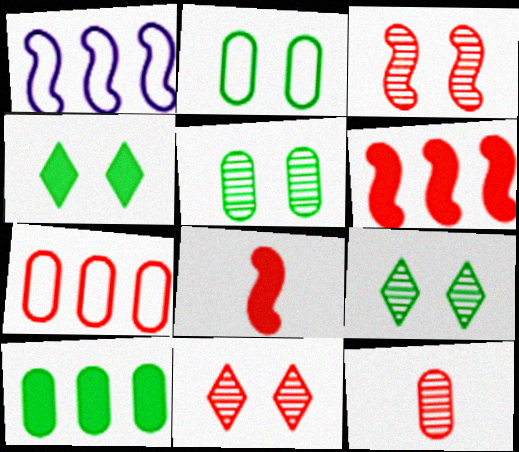[[1, 4, 12], 
[7, 8, 11]]